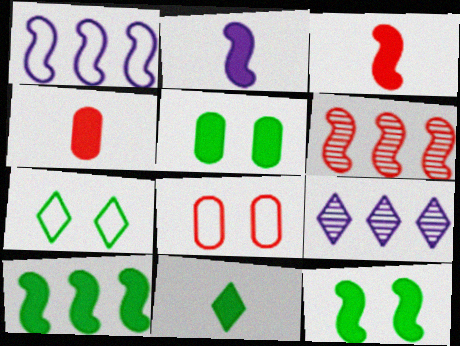[[1, 6, 10], 
[2, 4, 11], 
[5, 10, 11]]